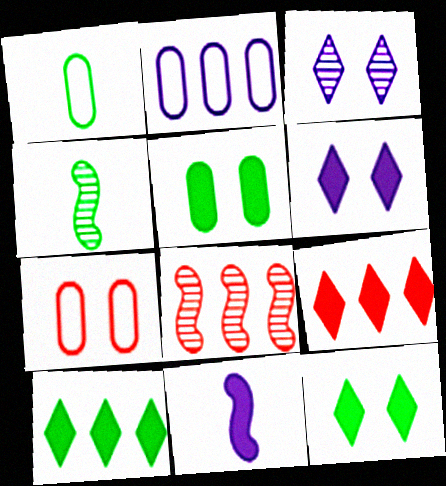[[1, 2, 7], 
[1, 6, 8], 
[2, 3, 11], 
[2, 8, 10], 
[5, 9, 11]]